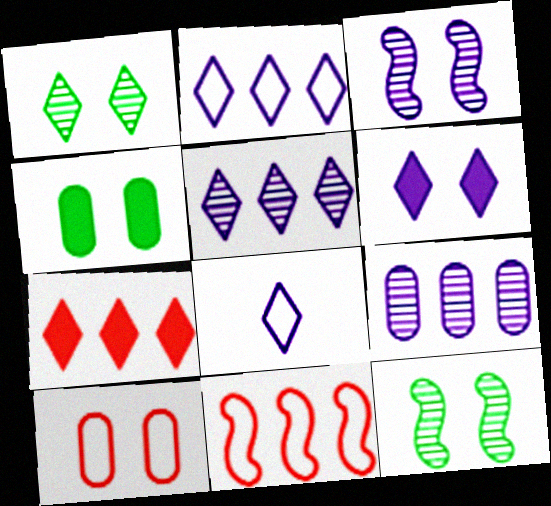[[1, 7, 8], 
[5, 6, 8], 
[6, 10, 12]]